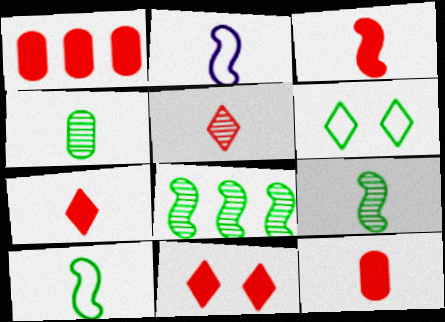[[1, 3, 11], 
[2, 3, 9], 
[2, 4, 7], 
[3, 7, 12]]